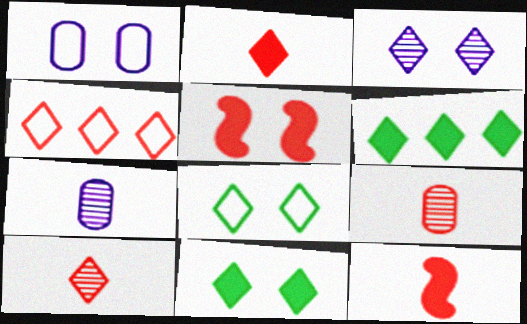[[4, 5, 9]]